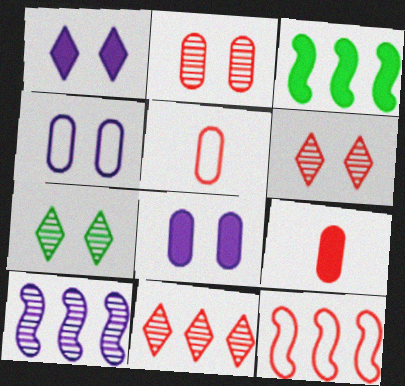[[1, 3, 9], 
[3, 10, 12], 
[6, 9, 12]]